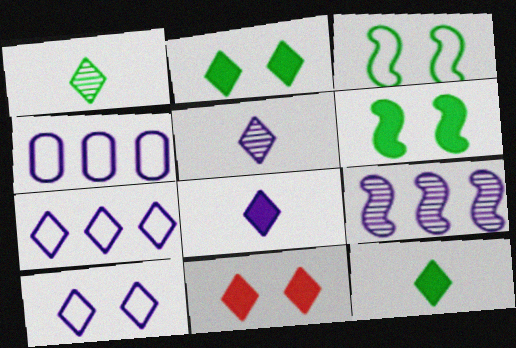[[1, 7, 11]]